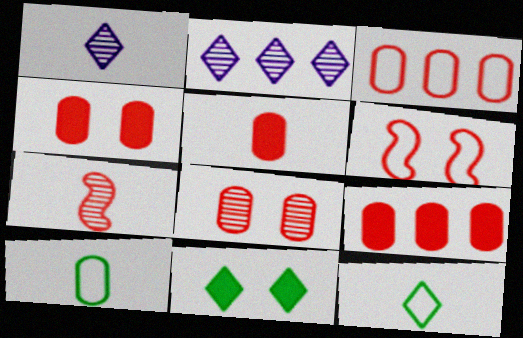[[3, 5, 8], 
[4, 5, 9]]